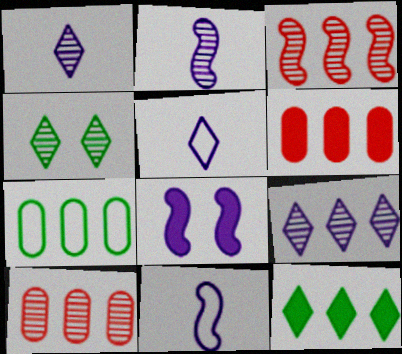[[2, 4, 10], 
[4, 6, 11]]